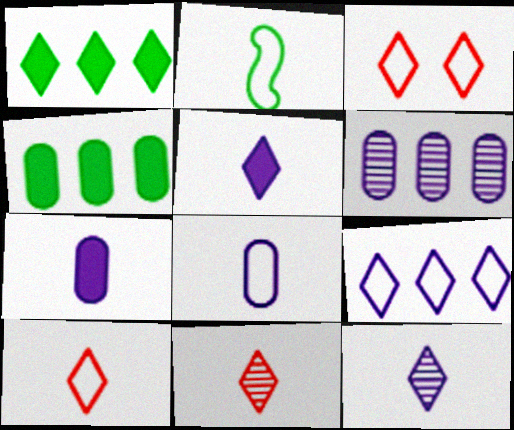[[1, 3, 12], 
[2, 7, 11], 
[2, 8, 10]]